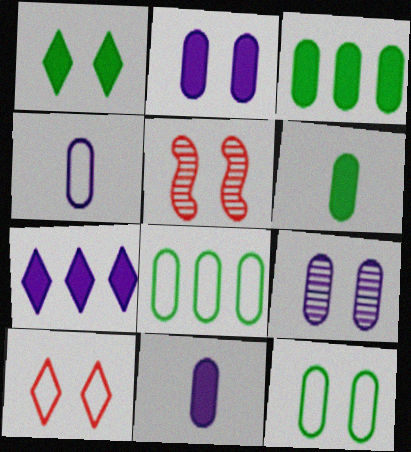[]